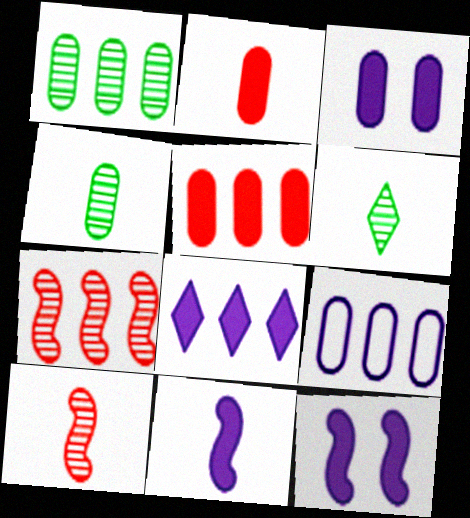[[1, 5, 9], 
[3, 8, 11]]